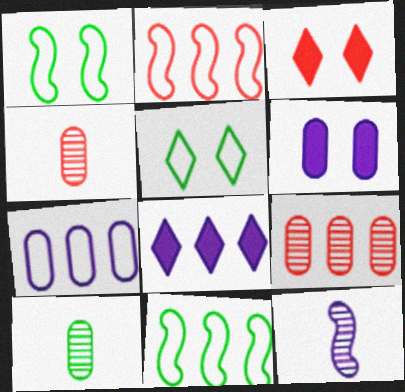[[1, 4, 8], 
[2, 3, 4], 
[8, 9, 11]]